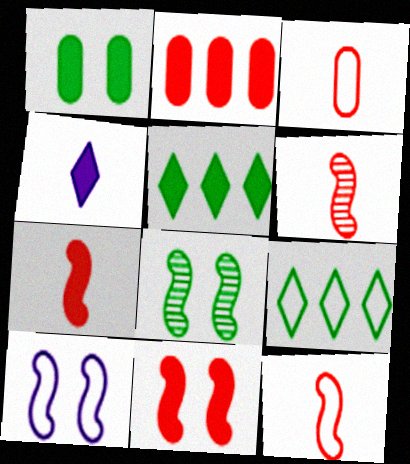[[3, 9, 10], 
[6, 7, 12], 
[8, 10, 11]]